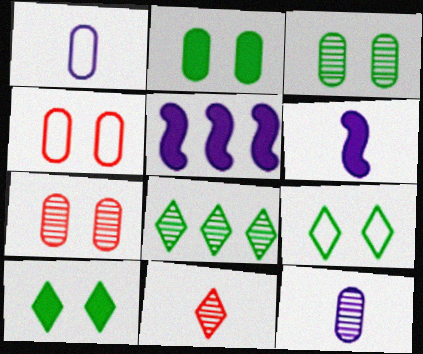[[4, 6, 8]]